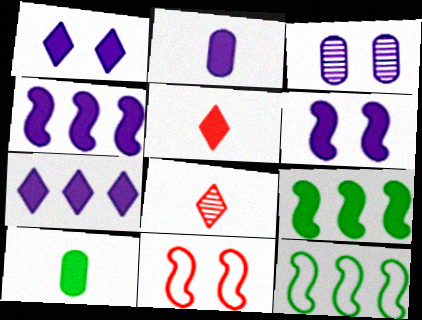[[1, 2, 4], 
[2, 6, 7], 
[3, 5, 12]]